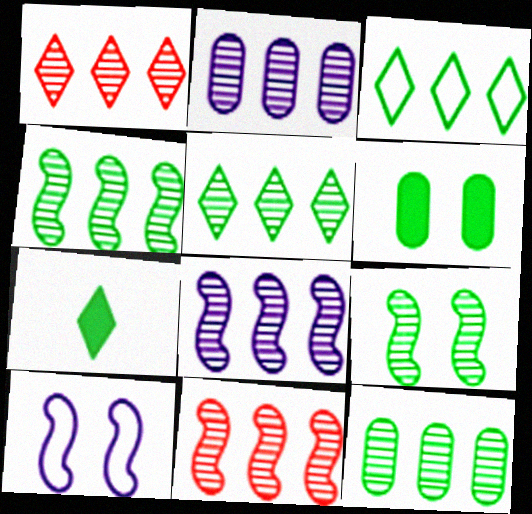[[1, 2, 4], 
[1, 8, 12], 
[2, 5, 11], 
[4, 5, 12], 
[4, 8, 11]]